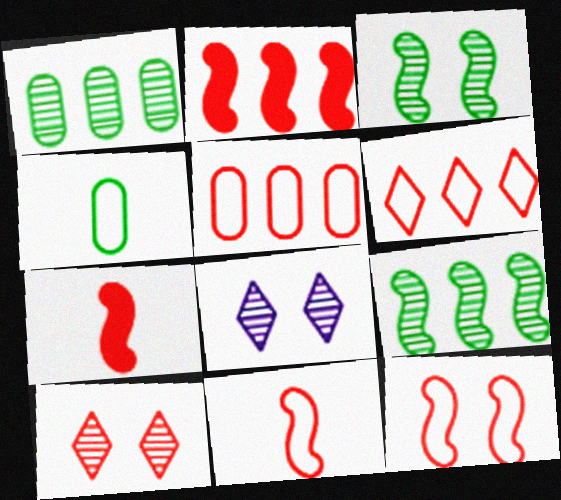[[2, 4, 8], 
[5, 7, 10]]